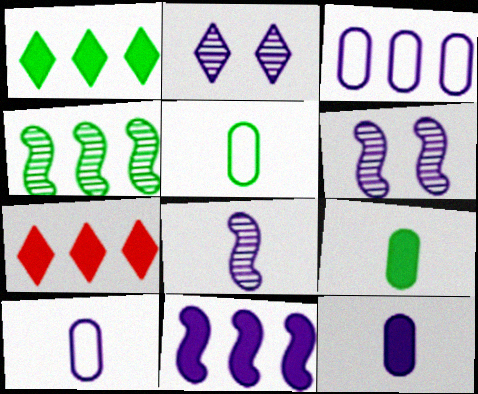[[2, 10, 11], 
[3, 4, 7], 
[5, 6, 7]]